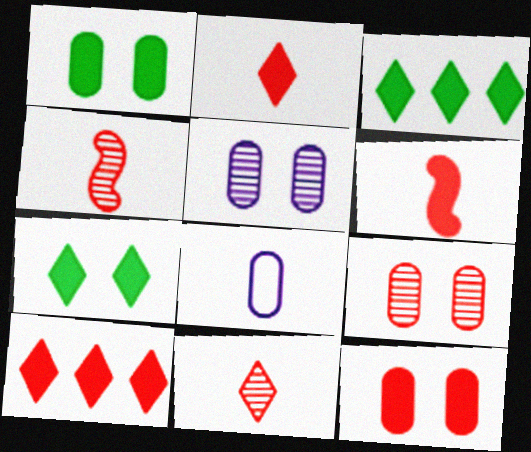[[6, 10, 12]]